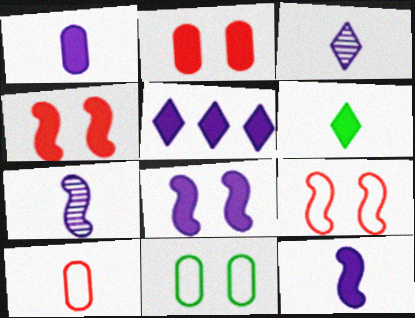[[1, 5, 8], 
[6, 7, 10]]